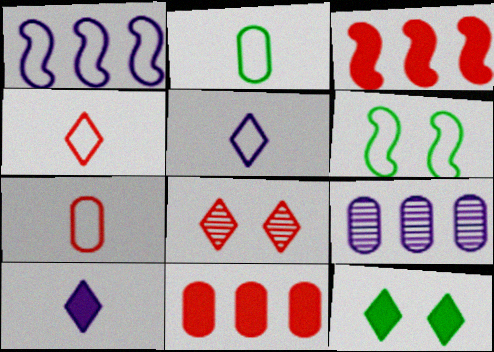[[3, 7, 8]]